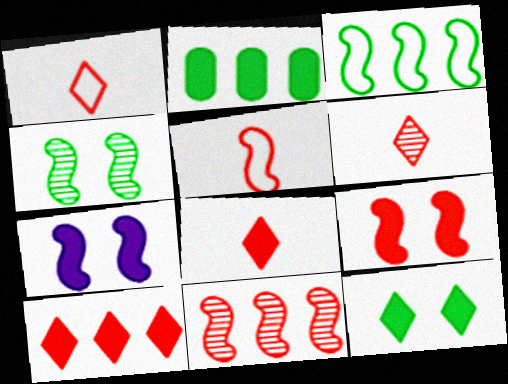[[1, 6, 8], 
[2, 7, 8], 
[5, 9, 11]]